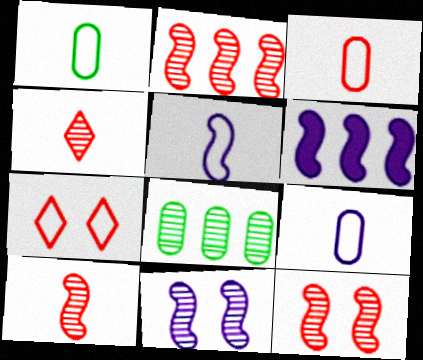[[1, 3, 9], 
[2, 10, 12], 
[4, 8, 11], 
[5, 6, 11]]